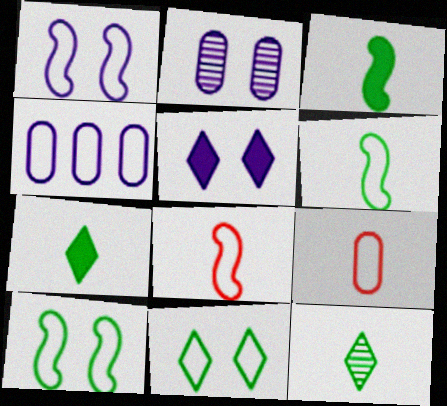[[1, 2, 5], 
[4, 8, 11]]